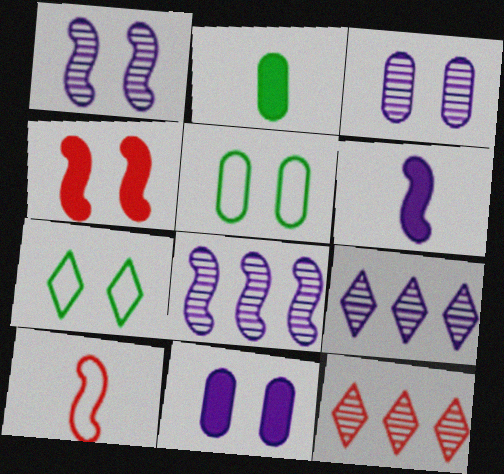[[3, 4, 7], 
[5, 6, 12]]